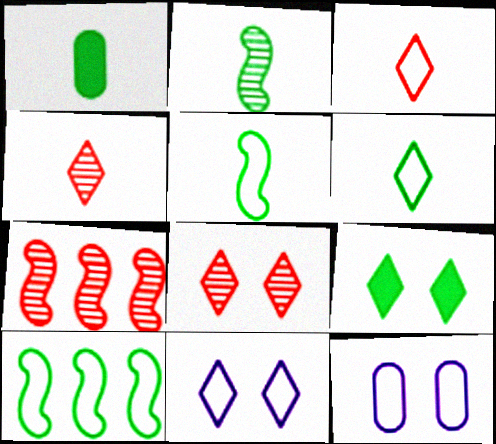[[1, 2, 6], 
[1, 7, 11], 
[3, 10, 12], 
[8, 9, 11]]